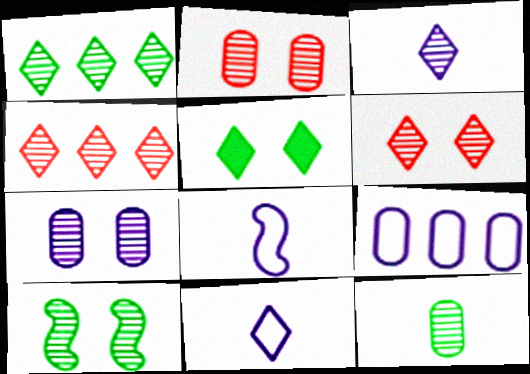[[1, 3, 6], 
[1, 10, 12], 
[4, 5, 11], 
[6, 7, 10]]